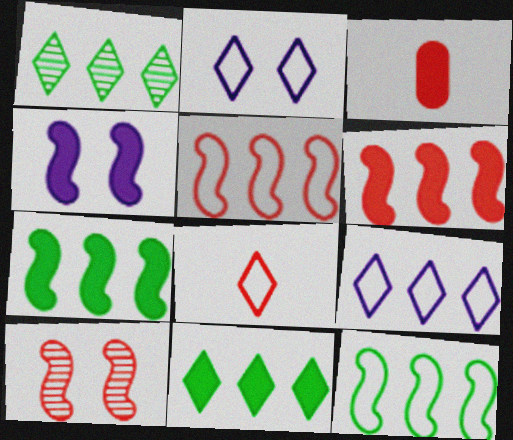[[3, 4, 11]]